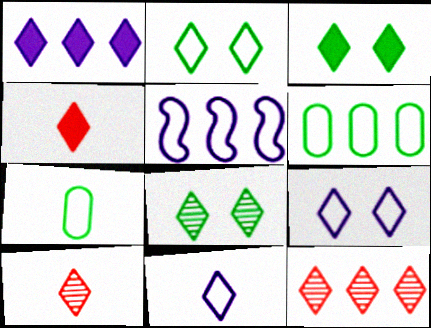[[1, 2, 10], 
[1, 3, 4], 
[2, 3, 8], 
[3, 11, 12]]